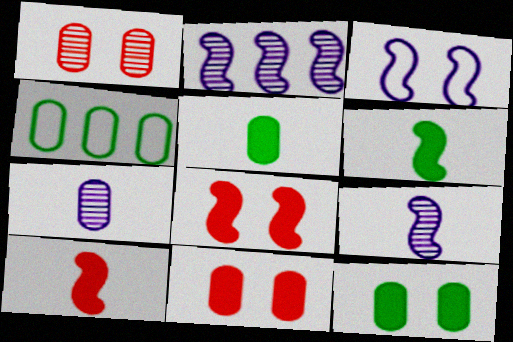[[4, 7, 11]]